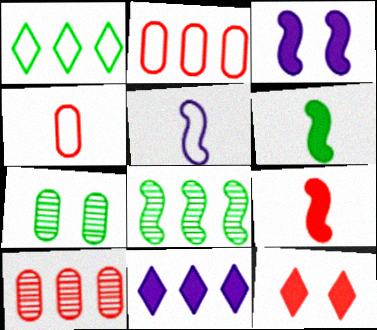[[1, 6, 7], 
[2, 8, 11]]